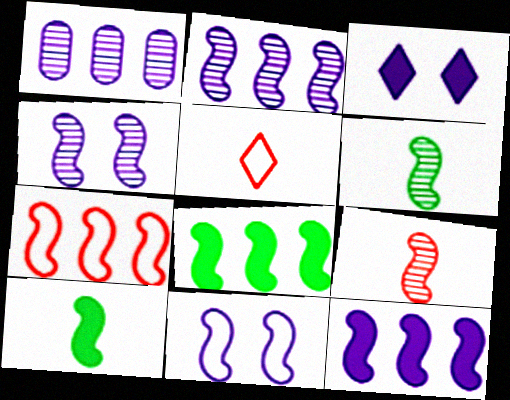[[2, 7, 8], 
[4, 7, 10], 
[8, 9, 11]]